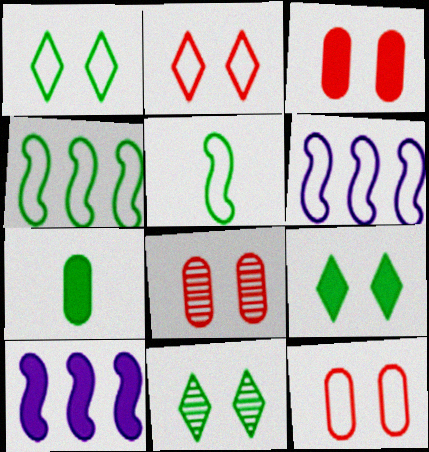[[1, 9, 11], 
[3, 8, 12], 
[4, 7, 11]]